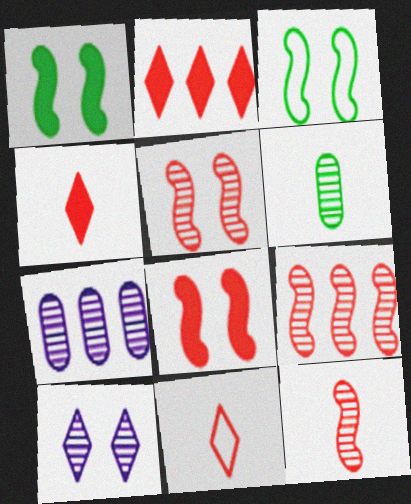[[1, 7, 11], 
[3, 4, 7], 
[5, 9, 12], 
[6, 9, 10]]